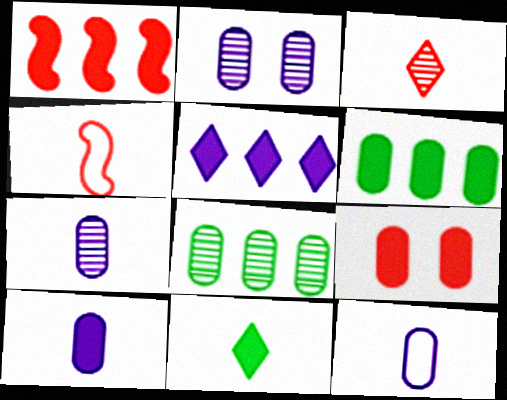[[1, 5, 6], 
[4, 7, 11], 
[6, 9, 10], 
[7, 10, 12], 
[8, 9, 12]]